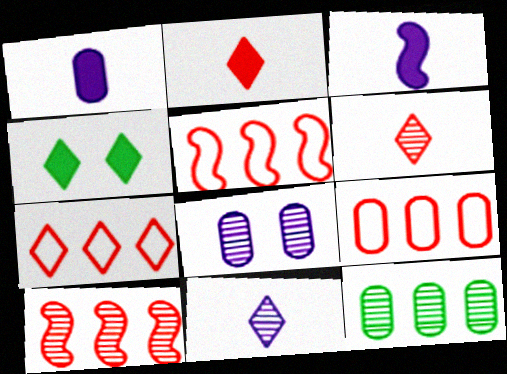[[4, 7, 11], 
[5, 7, 9]]